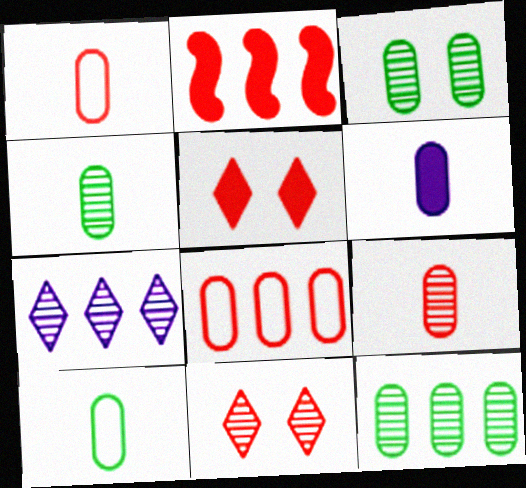[[1, 2, 11], 
[1, 4, 6], 
[3, 4, 12], 
[3, 6, 8], 
[6, 9, 10]]